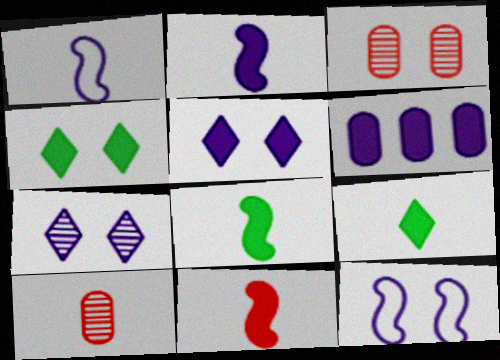[[1, 6, 7], 
[1, 9, 10], 
[2, 5, 6], 
[2, 8, 11], 
[3, 4, 12], 
[4, 6, 11]]